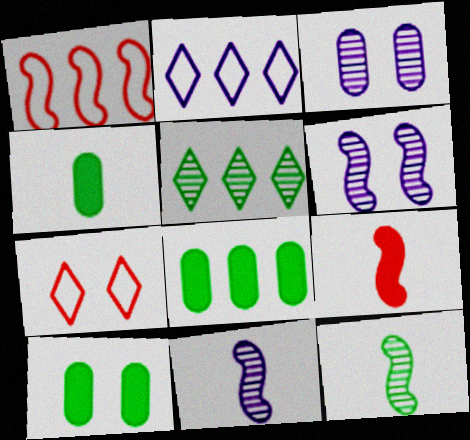[[4, 8, 10], 
[6, 7, 10], 
[7, 8, 11]]